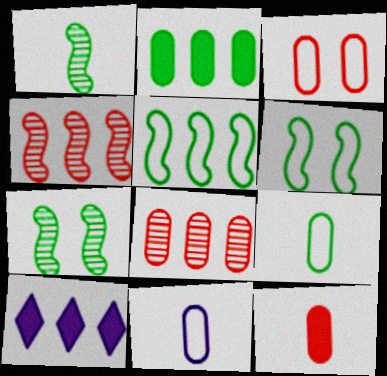[[1, 3, 10], 
[3, 8, 12], 
[5, 8, 10]]